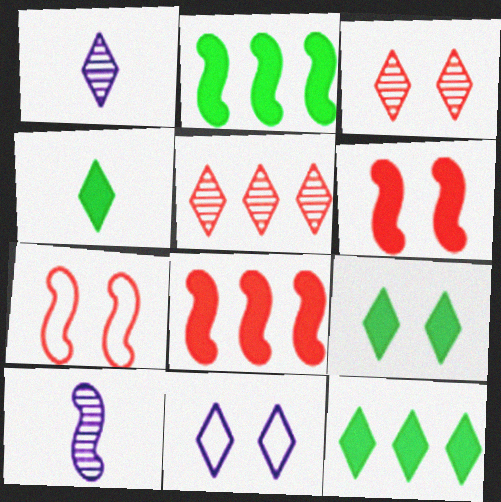[[2, 7, 10], 
[3, 9, 11], 
[4, 5, 11], 
[4, 9, 12]]